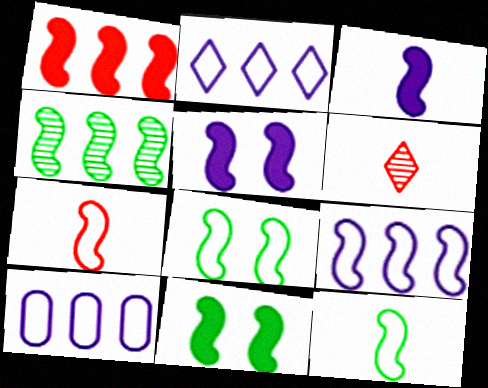[[1, 3, 11], 
[1, 4, 9], 
[2, 9, 10], 
[4, 5, 7], 
[4, 11, 12], 
[6, 10, 11], 
[7, 8, 9]]